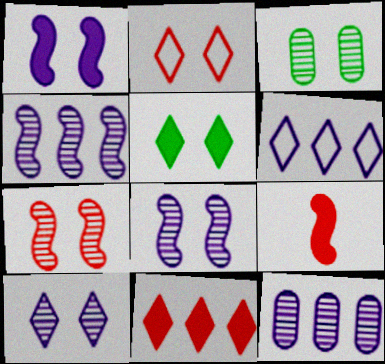[[1, 2, 3], 
[2, 5, 10], 
[3, 6, 9], 
[3, 7, 10]]